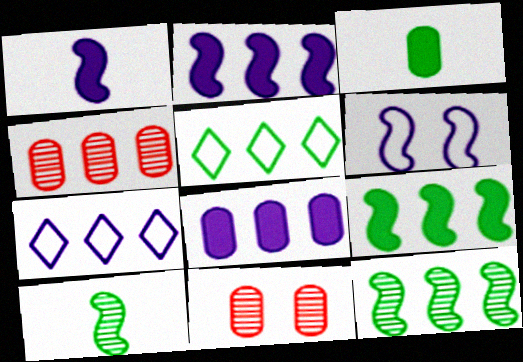[[1, 5, 11], 
[2, 4, 5], 
[4, 7, 9]]